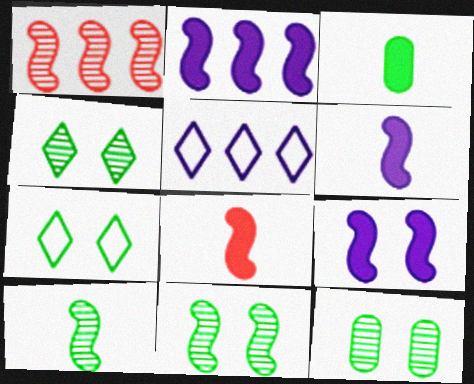[[2, 6, 9], 
[4, 11, 12], 
[5, 8, 12]]